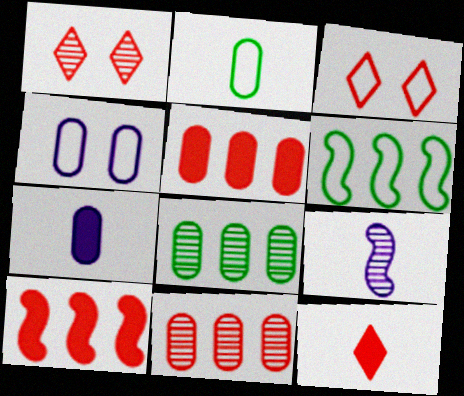[[1, 6, 7], 
[1, 8, 9], 
[2, 9, 12]]